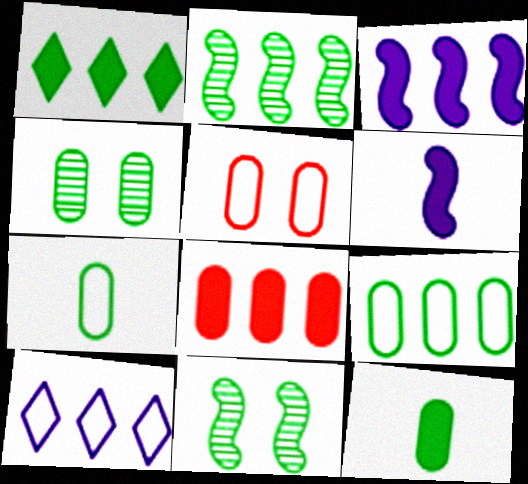[[1, 2, 9], 
[1, 3, 8], 
[1, 7, 11], 
[2, 8, 10], 
[4, 9, 12]]